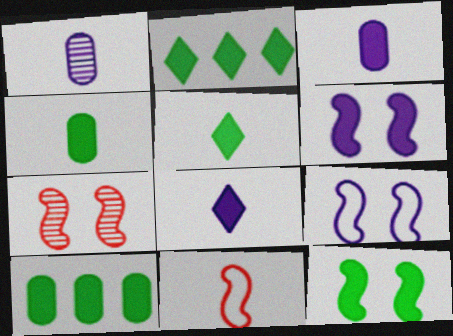[[1, 5, 11], 
[2, 4, 12], 
[5, 10, 12], 
[7, 9, 12]]